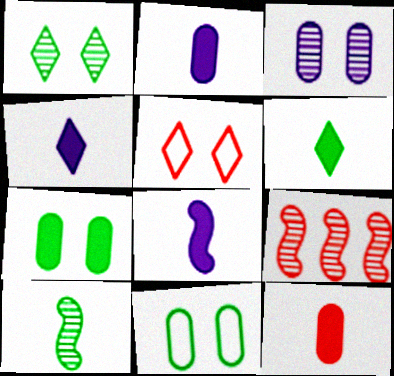[[2, 4, 8], 
[4, 9, 11], 
[5, 9, 12], 
[6, 8, 12]]